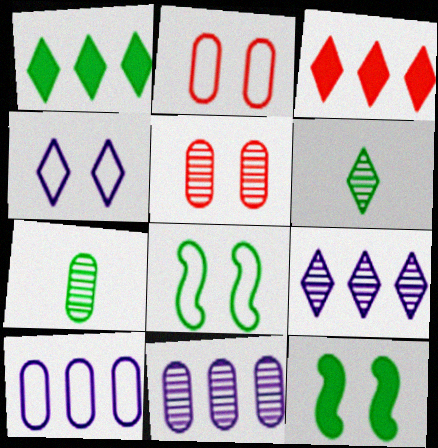[[1, 7, 8], 
[2, 4, 8], 
[3, 4, 6], 
[4, 5, 12], 
[5, 7, 11]]